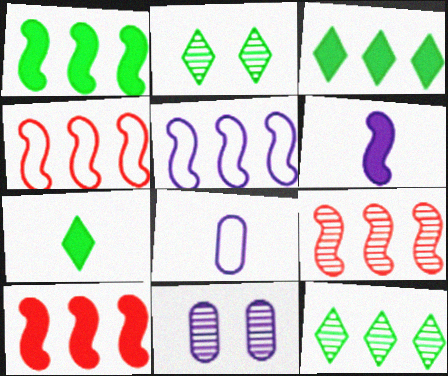[[1, 5, 9], 
[2, 8, 10], 
[4, 7, 11], 
[4, 9, 10]]